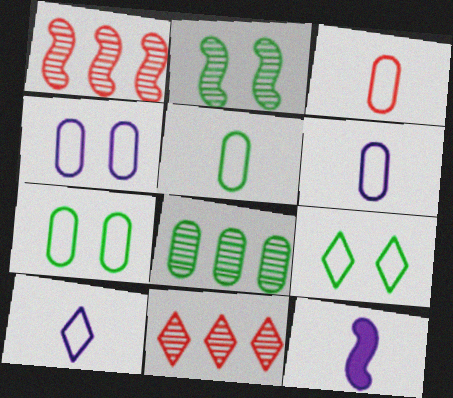[[3, 5, 6], 
[7, 11, 12]]